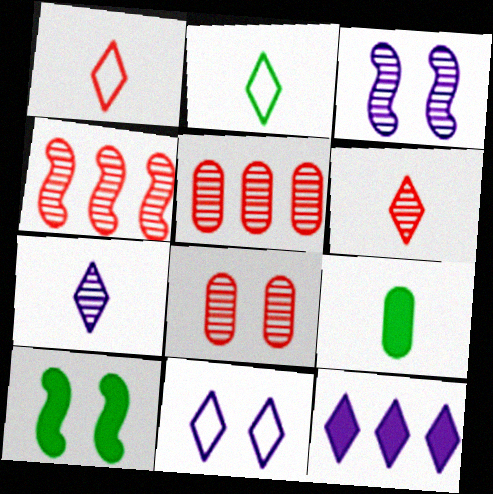[[4, 6, 8], 
[4, 9, 11], 
[7, 11, 12], 
[8, 10, 11]]